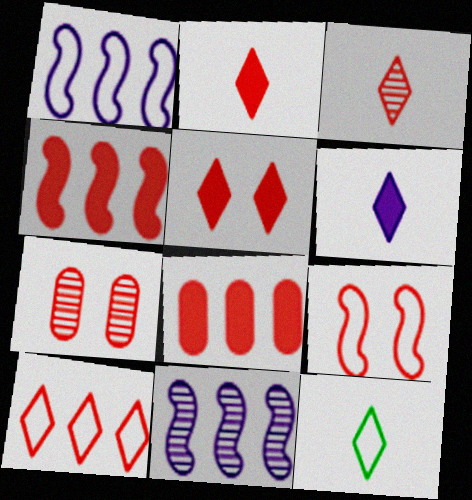[[3, 5, 10], 
[3, 6, 12], 
[3, 8, 9], 
[5, 7, 9]]